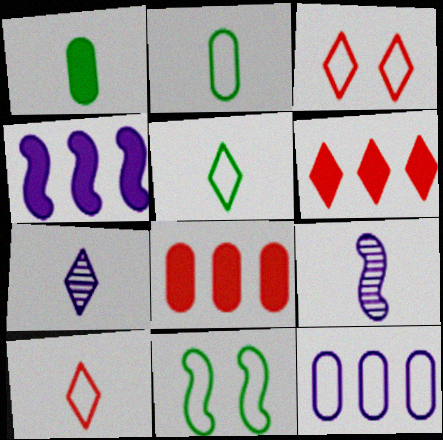[[1, 9, 10], 
[7, 8, 11], 
[10, 11, 12]]